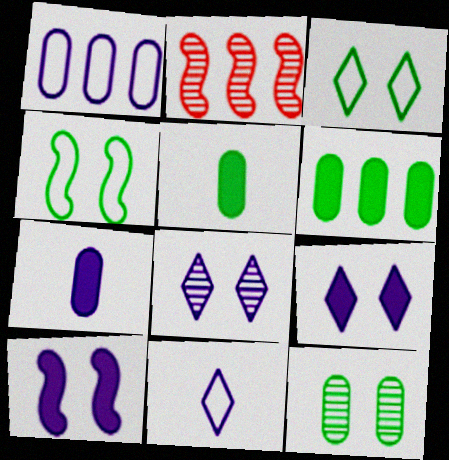[[2, 3, 7]]